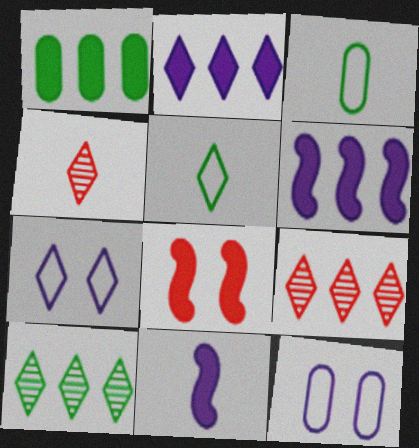[[3, 4, 11]]